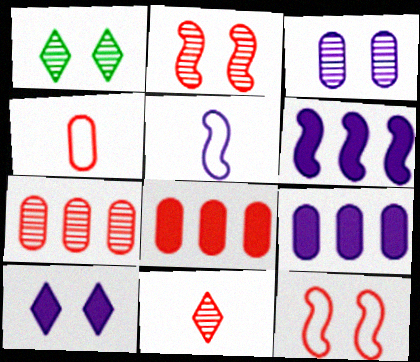[[1, 2, 3], 
[1, 4, 6], 
[1, 5, 8], 
[2, 7, 11], 
[8, 11, 12]]